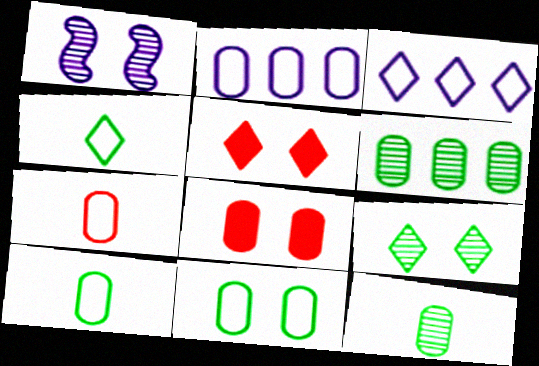[[1, 5, 11], 
[2, 7, 11], 
[2, 8, 12]]